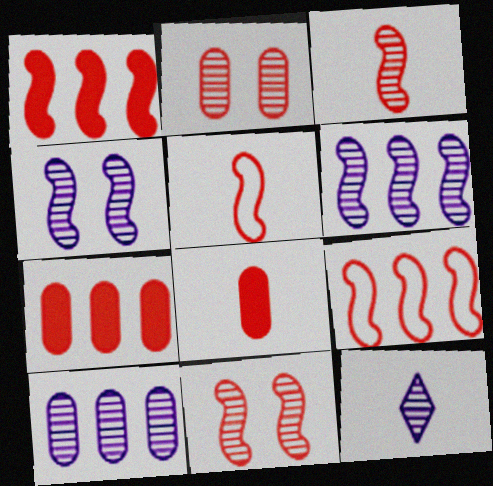[[1, 5, 11], 
[4, 10, 12]]